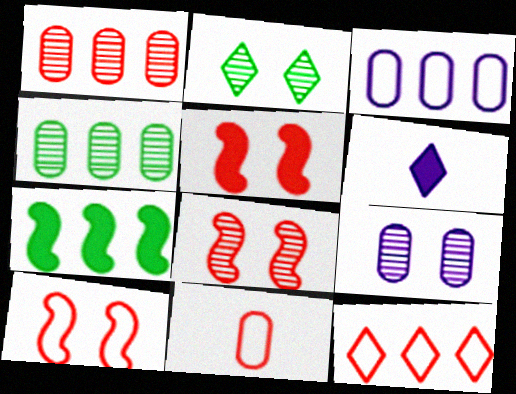[[2, 6, 12], 
[2, 8, 9], 
[4, 6, 10], 
[5, 8, 10], 
[10, 11, 12]]